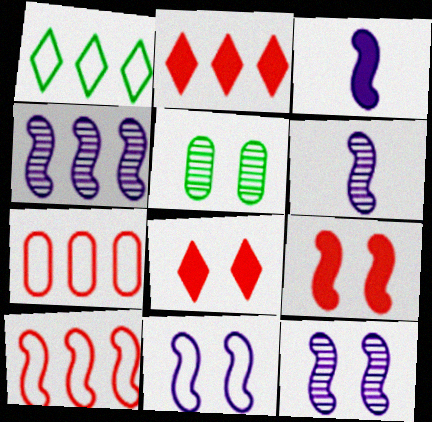[[3, 4, 11], 
[4, 6, 12], 
[5, 8, 11]]